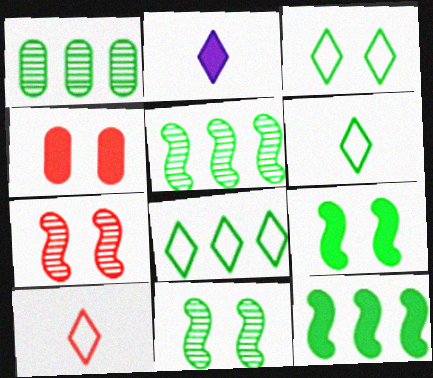[[1, 6, 9], 
[1, 8, 12], 
[2, 4, 12], 
[3, 6, 8]]